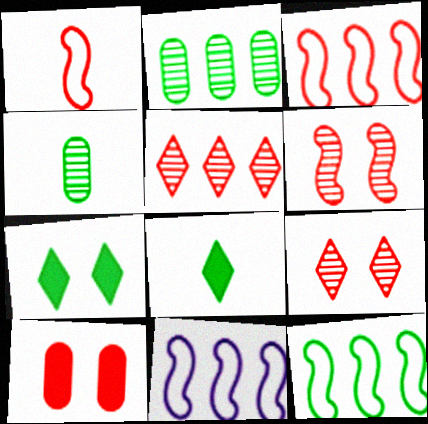[[1, 5, 10], 
[3, 11, 12], 
[4, 7, 12]]